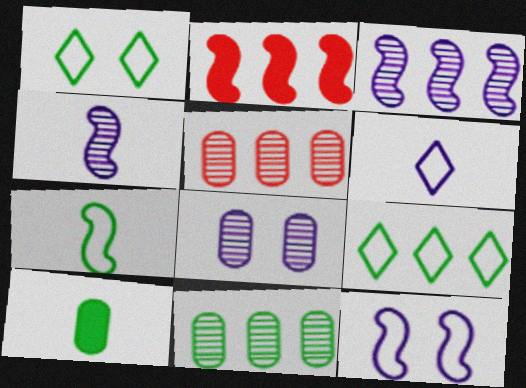[]